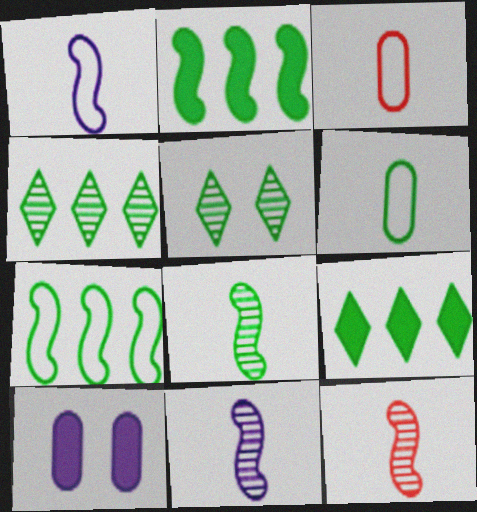[[2, 5, 6], 
[8, 11, 12]]